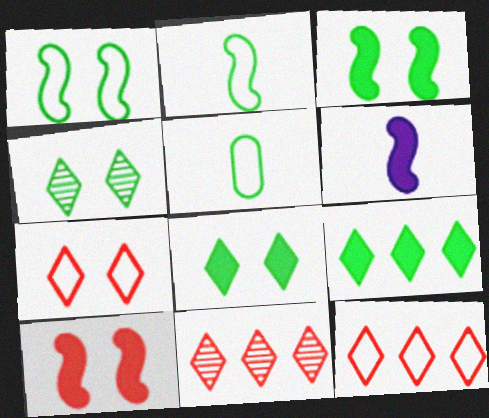[]